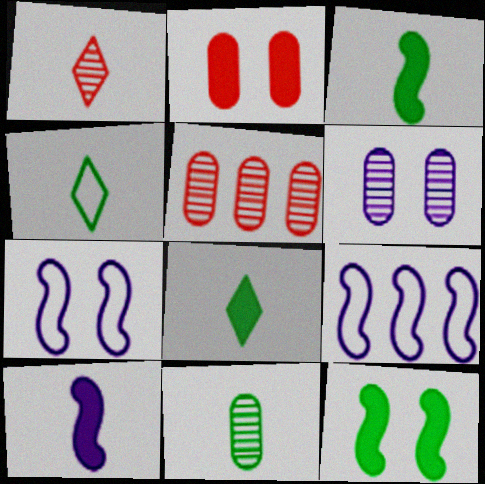[[3, 4, 11], 
[5, 6, 11], 
[5, 7, 8]]